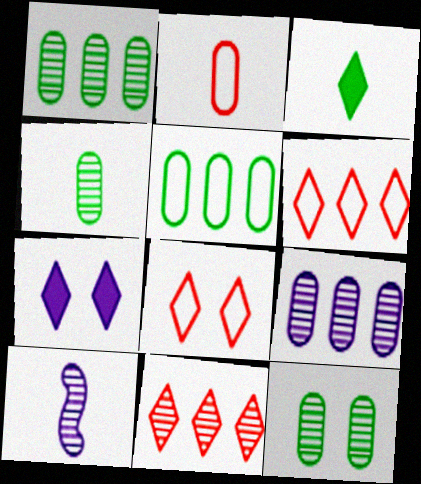[[1, 4, 12], 
[2, 3, 10], 
[10, 11, 12]]